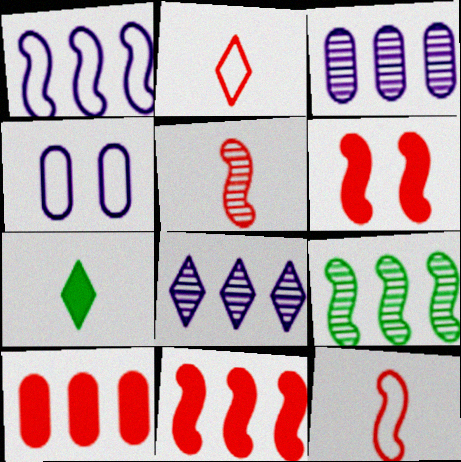[[1, 9, 11]]